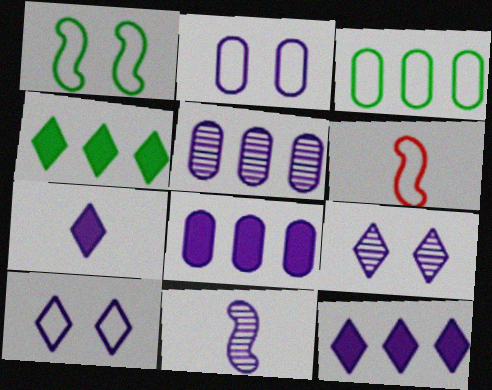[[2, 11, 12], 
[3, 6, 10], 
[5, 9, 11], 
[8, 10, 11]]